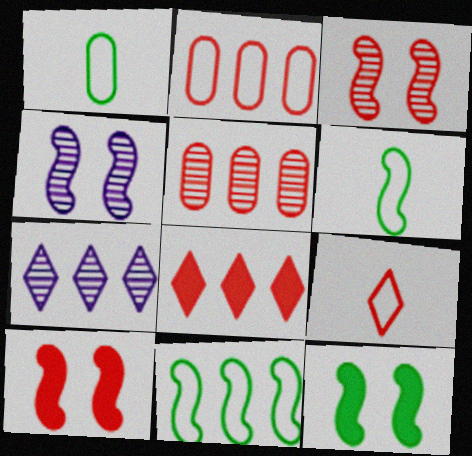[[1, 4, 8], 
[1, 7, 10], 
[5, 9, 10]]